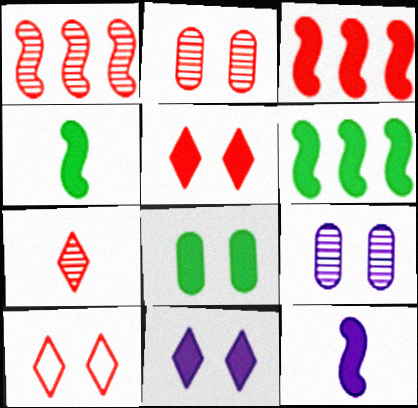[[1, 2, 7]]